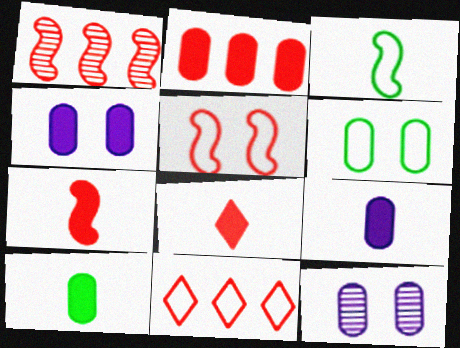[[1, 2, 11], 
[1, 5, 7], 
[2, 4, 10]]